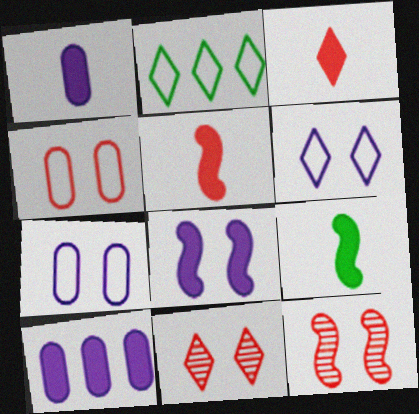[[1, 2, 12], 
[1, 3, 9]]